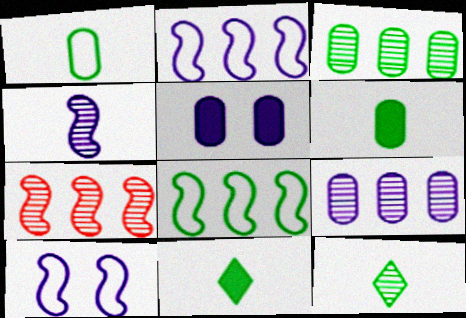[]